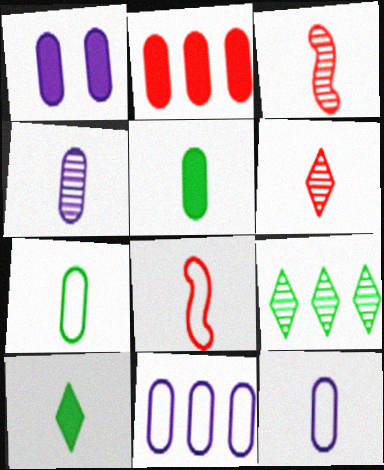[[1, 2, 5], 
[1, 4, 11], 
[1, 8, 9], 
[3, 10, 12], 
[4, 8, 10]]